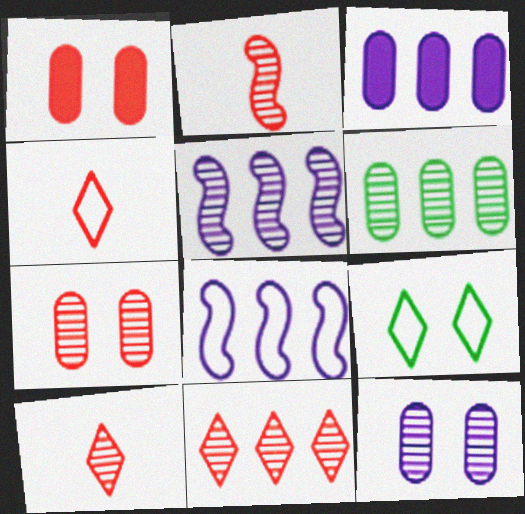[[2, 3, 9], 
[2, 7, 11], 
[5, 6, 11]]